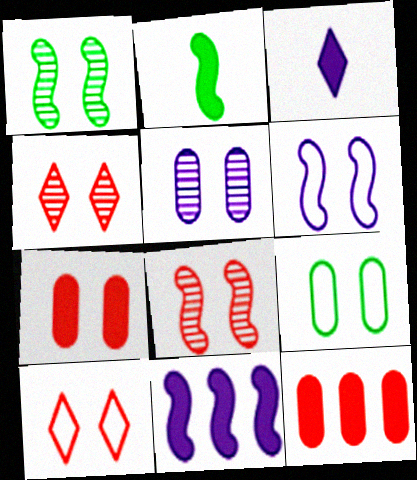[[1, 4, 5], 
[5, 7, 9], 
[6, 9, 10], 
[7, 8, 10]]